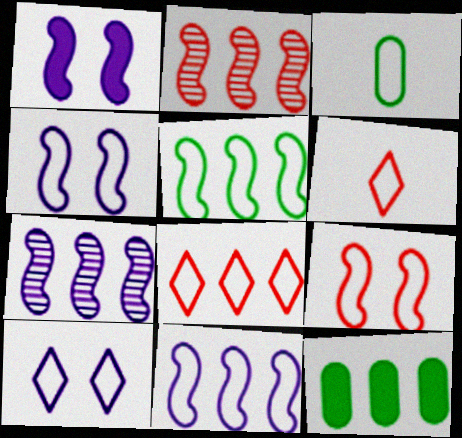[[3, 4, 8], 
[7, 8, 12]]